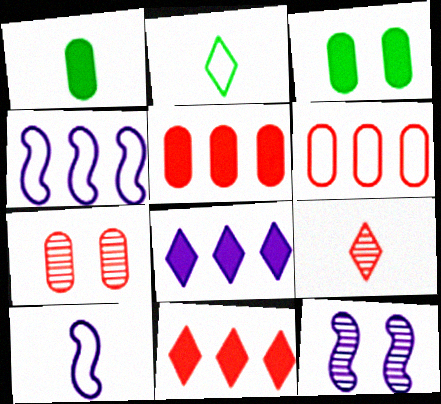[[1, 9, 10], 
[2, 5, 12], 
[3, 4, 9]]